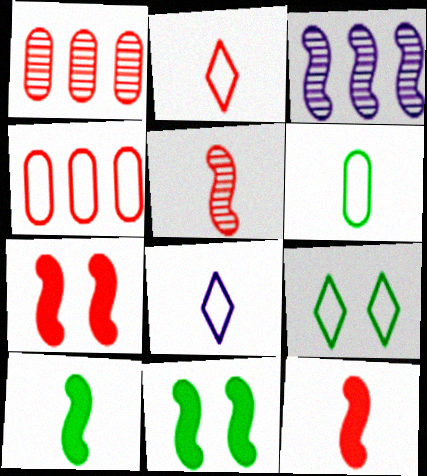[[1, 2, 7], 
[1, 8, 11]]